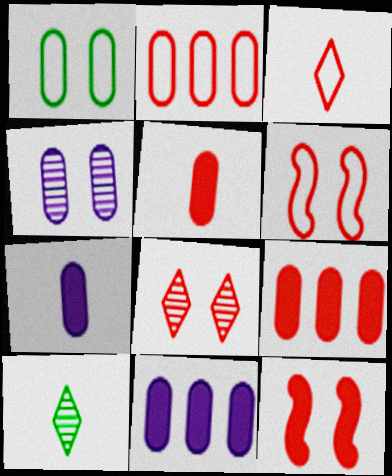[[2, 3, 6], 
[6, 10, 11]]